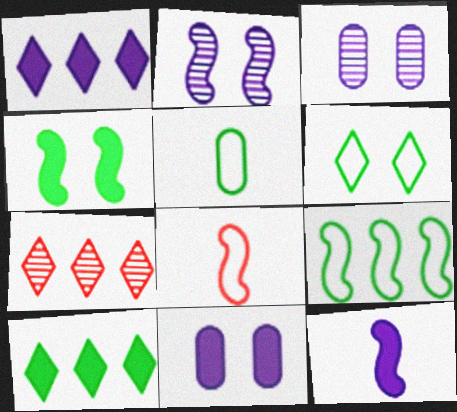[[1, 11, 12], 
[3, 8, 10], 
[5, 6, 9]]